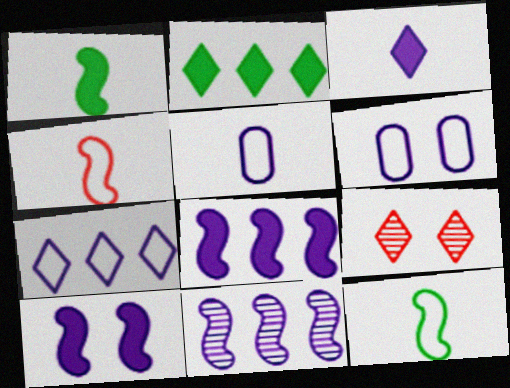[[3, 6, 11]]